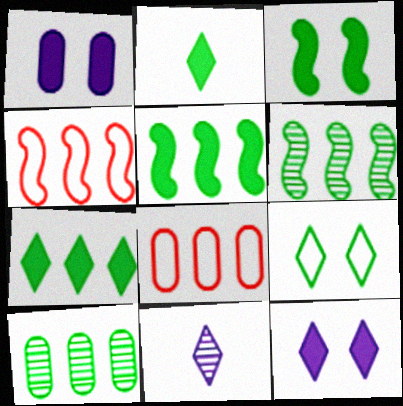[[3, 8, 11]]